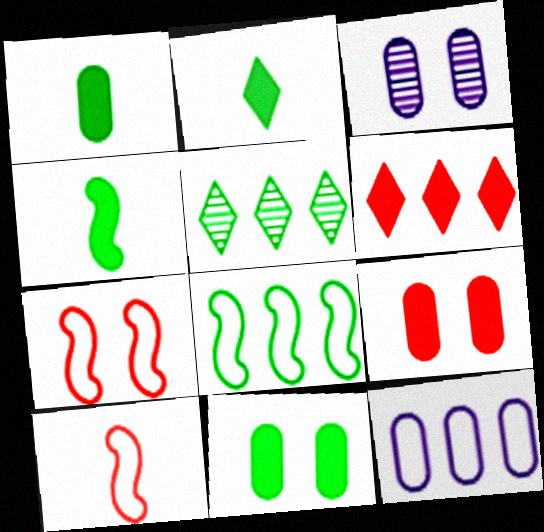[[1, 2, 4]]